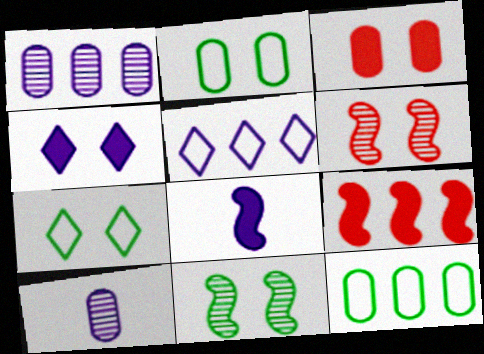[[2, 4, 6], 
[3, 10, 12], 
[7, 9, 10]]